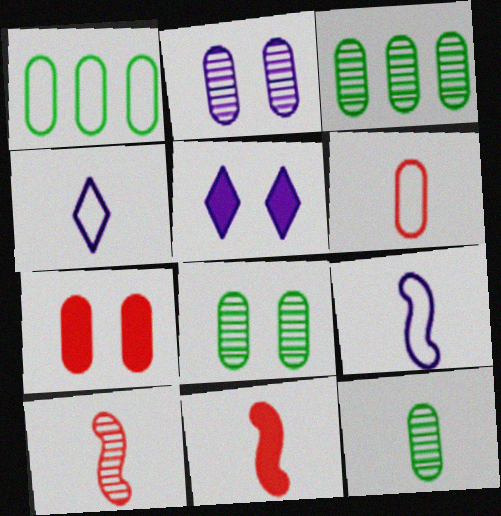[[1, 5, 10], 
[3, 8, 12], 
[4, 11, 12]]